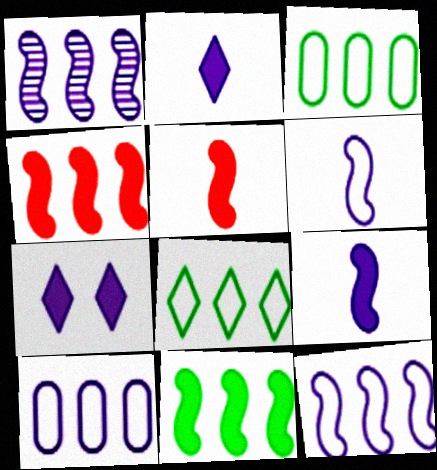[]